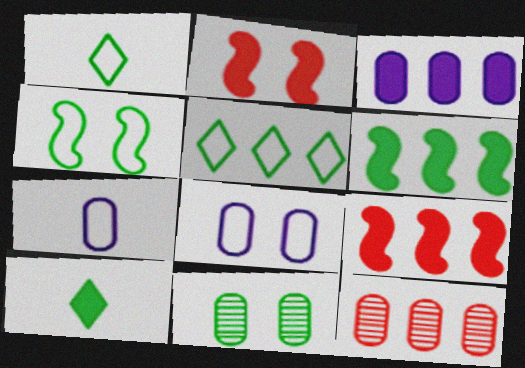[[1, 6, 11], 
[2, 3, 10]]